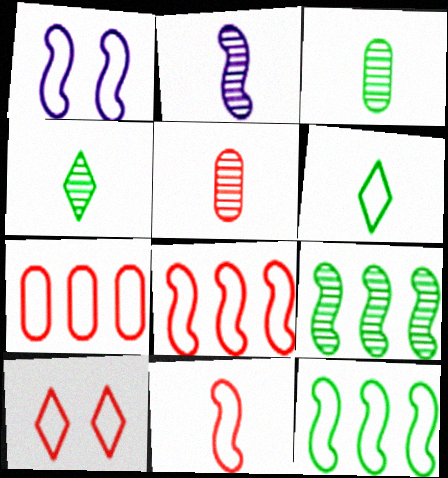[[1, 6, 7], 
[1, 11, 12], 
[2, 4, 5], 
[7, 10, 11]]